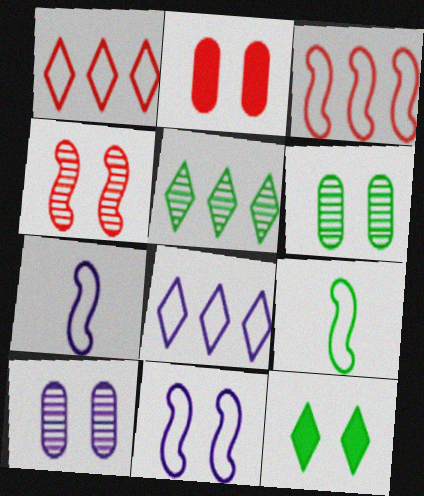[[2, 5, 7], 
[3, 9, 11]]